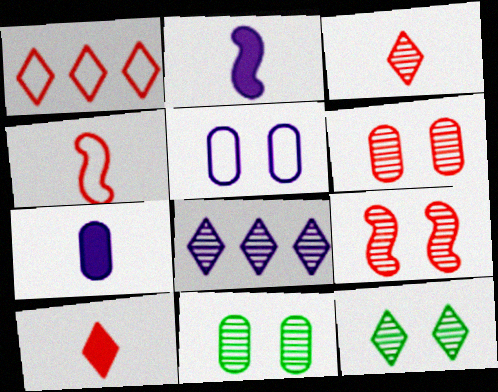[[1, 2, 11], 
[2, 5, 8], 
[3, 8, 12]]